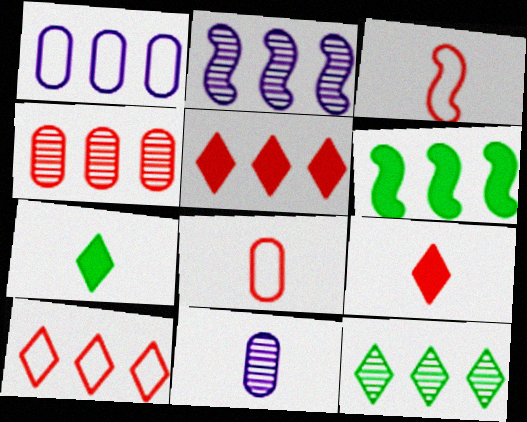[[2, 4, 12], 
[3, 7, 11]]